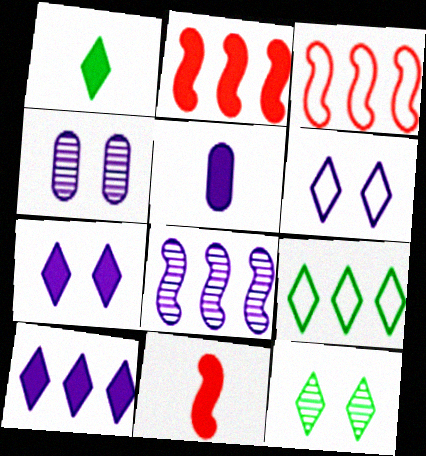[[1, 3, 4], 
[1, 5, 11], 
[1, 9, 12], 
[3, 5, 12], 
[4, 9, 11], 
[5, 6, 8]]